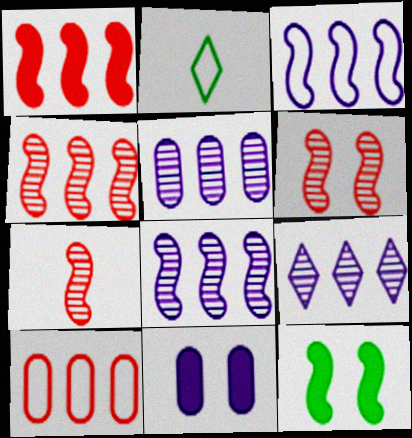[[2, 4, 11], 
[3, 7, 12], 
[4, 6, 7], 
[5, 8, 9]]